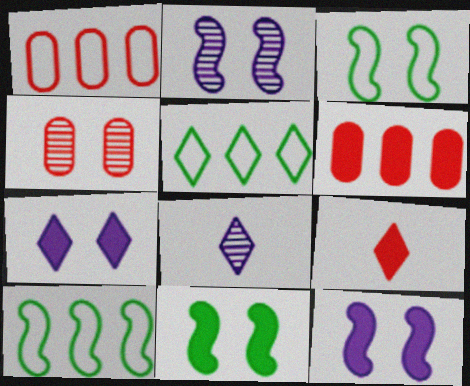[[1, 8, 11], 
[3, 4, 7], 
[3, 6, 8]]